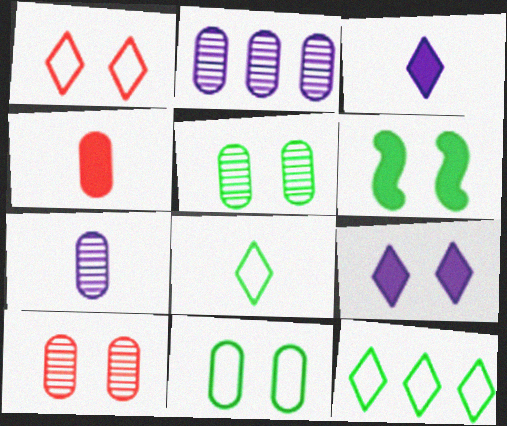[[2, 4, 11]]